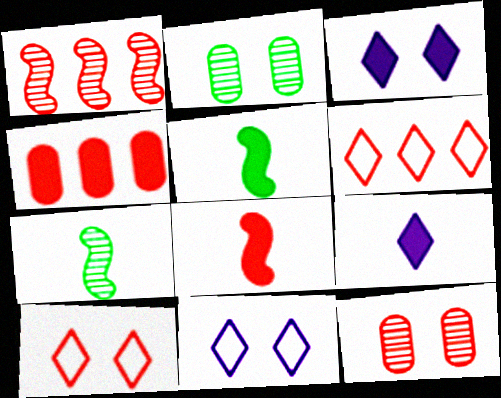[[1, 4, 6], 
[3, 4, 5], 
[4, 7, 11], 
[6, 8, 12]]